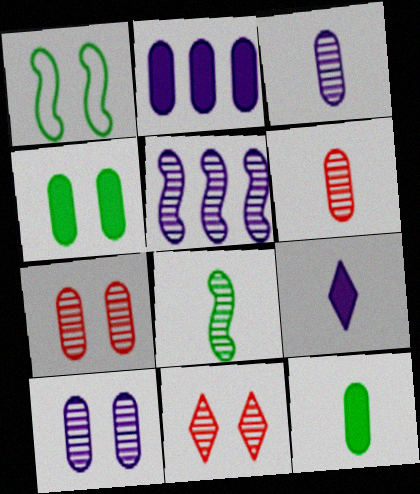[]